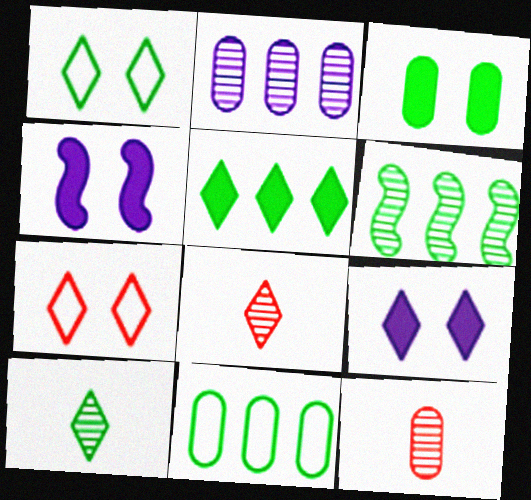[[1, 5, 10], 
[4, 8, 11], 
[5, 6, 11]]